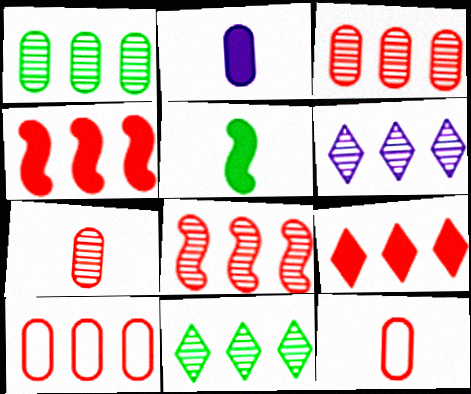[[1, 6, 8], 
[8, 9, 10]]